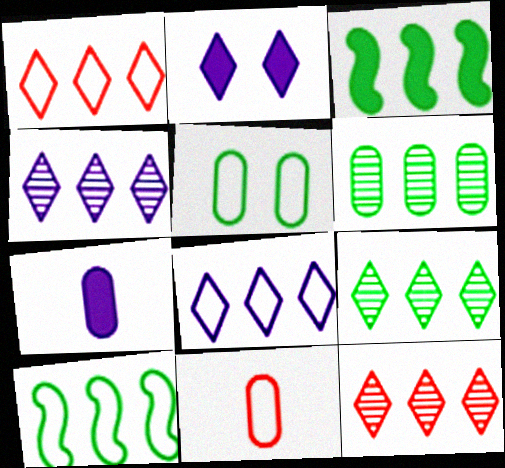[[4, 9, 12]]